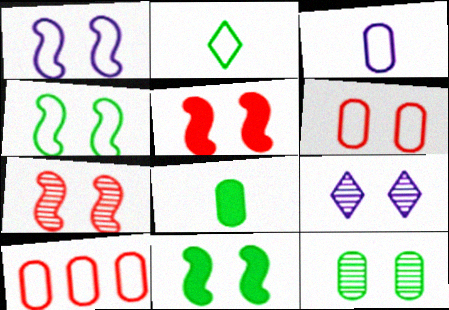[[1, 2, 10], 
[1, 7, 11], 
[6, 9, 11], 
[7, 9, 12]]